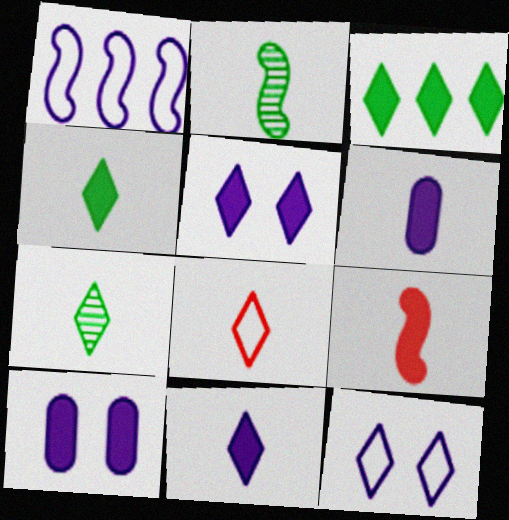[[2, 6, 8], 
[3, 9, 10], 
[4, 6, 9], 
[7, 8, 11]]